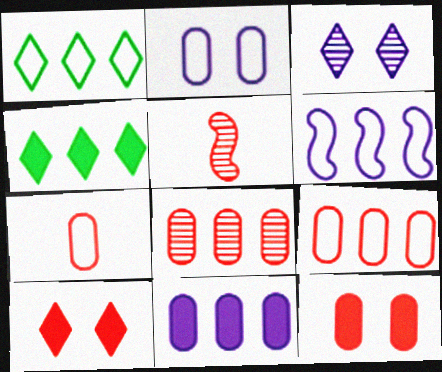[[1, 6, 9], 
[2, 4, 5], 
[4, 6, 8], 
[5, 9, 10], 
[7, 8, 12]]